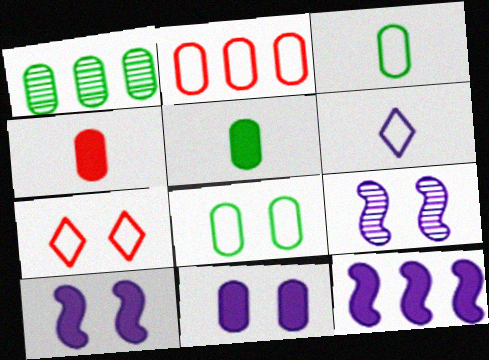[[1, 5, 8]]